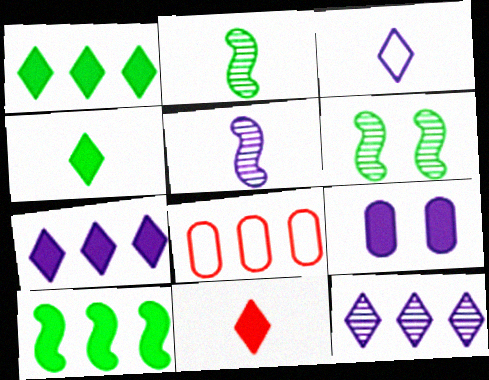[[8, 10, 12], 
[9, 10, 11]]